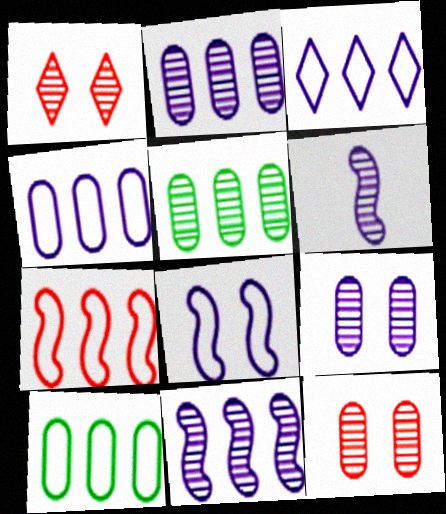[[1, 5, 6], 
[3, 7, 10]]